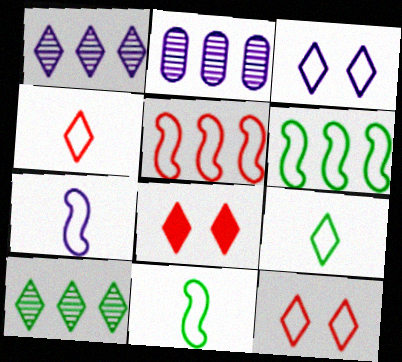[[1, 8, 9], 
[2, 8, 11]]